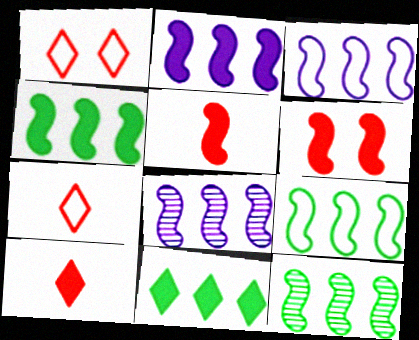[[2, 3, 8], 
[4, 9, 12]]